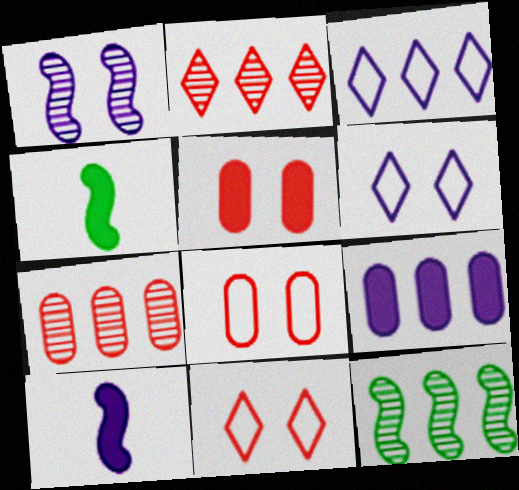[[4, 6, 7]]